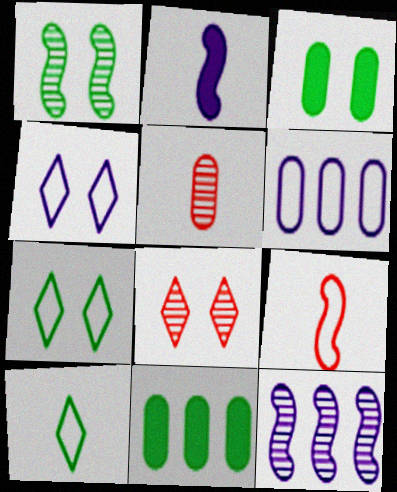[[1, 3, 7], 
[1, 10, 11], 
[2, 5, 10], 
[3, 5, 6], 
[6, 7, 9]]